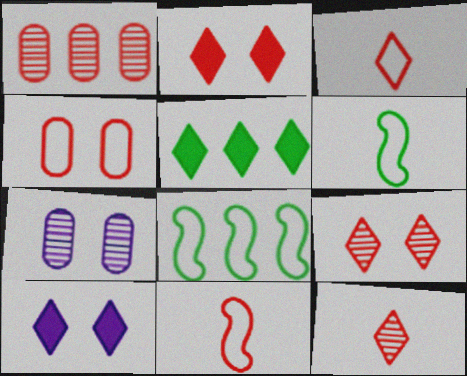[[1, 2, 11], 
[1, 6, 10], 
[5, 7, 11]]